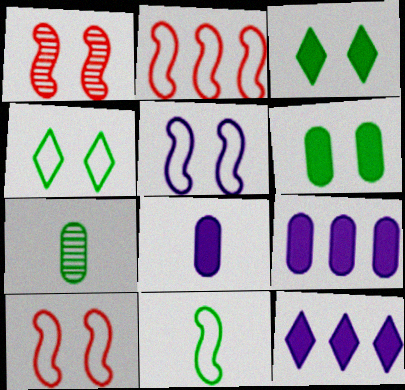[[2, 5, 11], 
[7, 10, 12]]